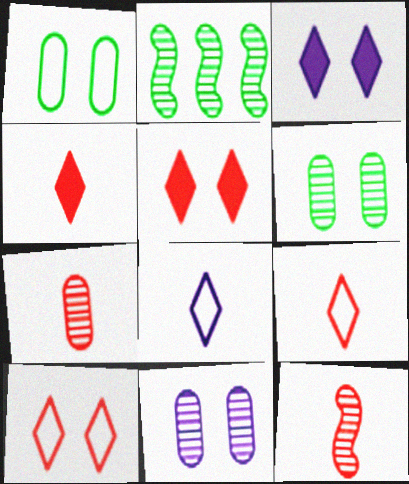[]